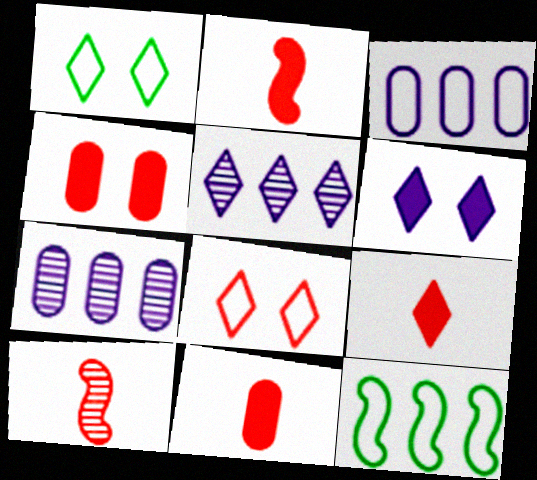[[1, 2, 7], 
[1, 5, 9], 
[2, 9, 11]]